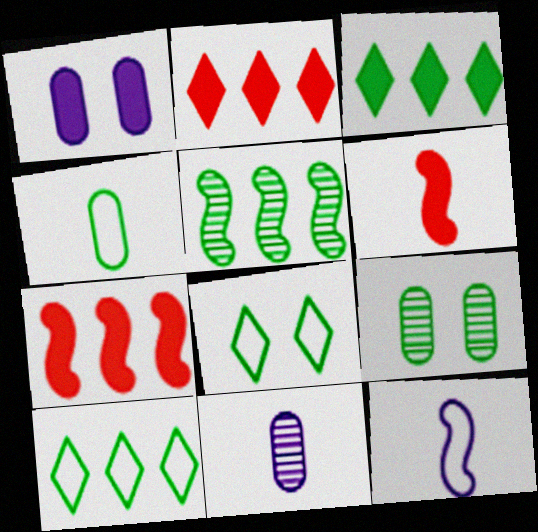[[1, 3, 6], 
[2, 9, 12], 
[7, 8, 11]]